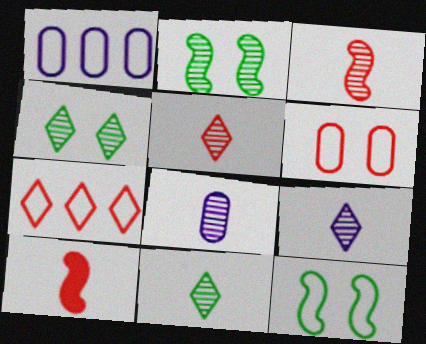[[1, 4, 10], 
[3, 8, 11], 
[5, 9, 11]]